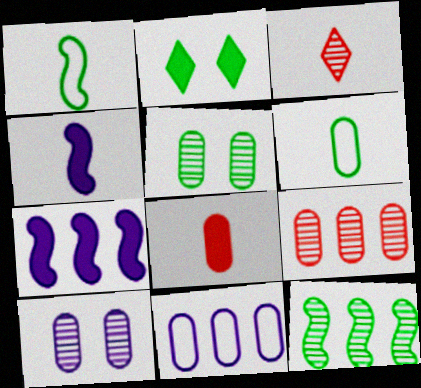[[2, 6, 12], 
[2, 7, 8], 
[3, 4, 6], 
[3, 10, 12], 
[5, 8, 11]]